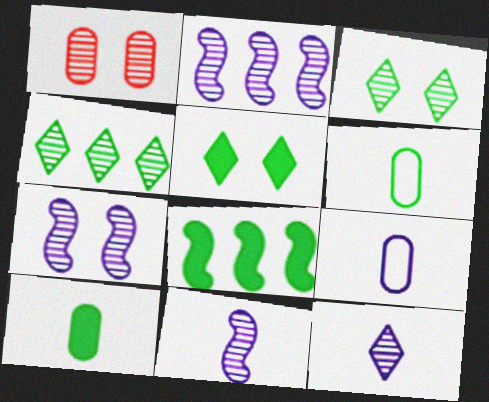[[1, 3, 7], 
[1, 4, 11], 
[2, 7, 11], 
[3, 6, 8], 
[5, 8, 10]]